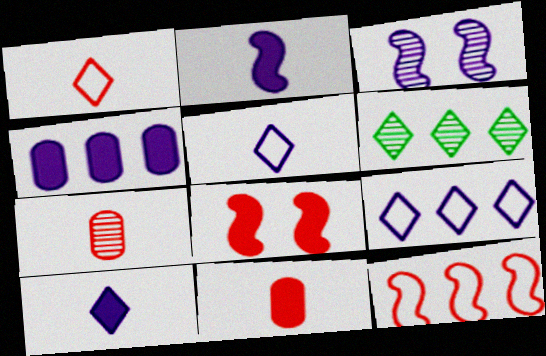[[3, 4, 5], 
[3, 6, 7], 
[4, 6, 12]]